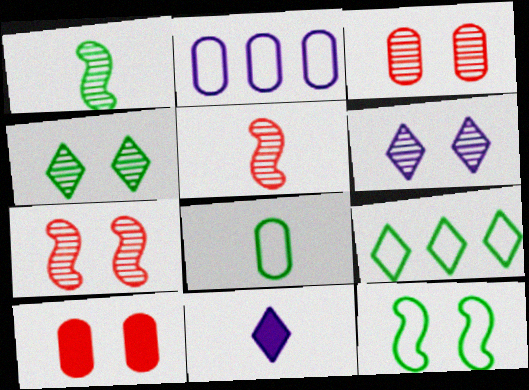[[5, 8, 11], 
[6, 10, 12], 
[8, 9, 12]]